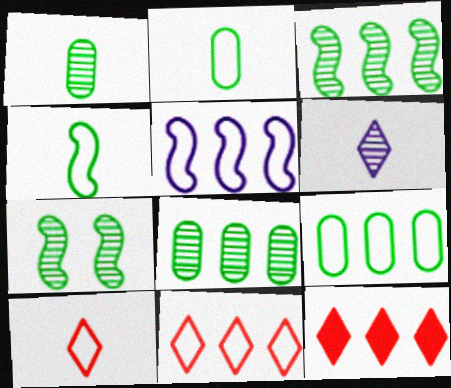[[5, 8, 12], 
[5, 9, 11]]